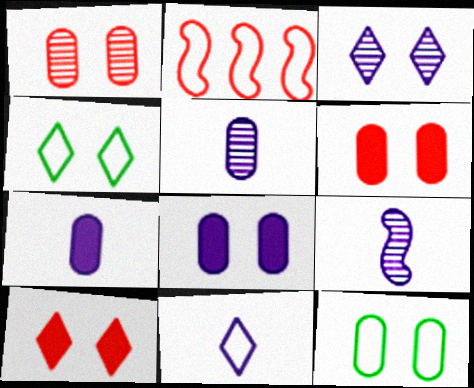[[1, 8, 12], 
[2, 11, 12], 
[3, 4, 10], 
[7, 9, 11]]